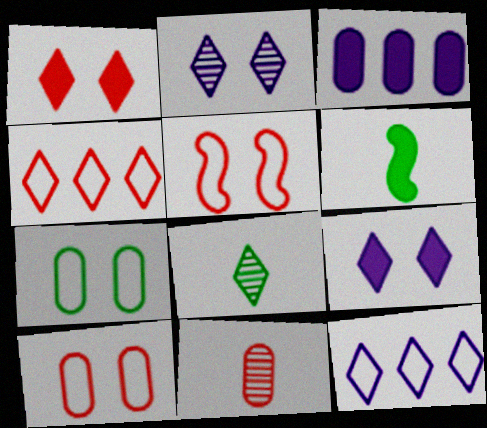[[1, 3, 6], 
[1, 8, 12], 
[3, 5, 8], 
[3, 7, 11], 
[4, 8, 9]]